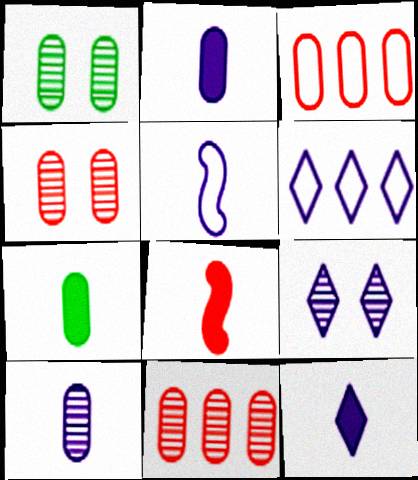[[1, 2, 3], 
[1, 6, 8], 
[1, 10, 11], 
[5, 10, 12], 
[6, 9, 12], 
[7, 8, 12]]